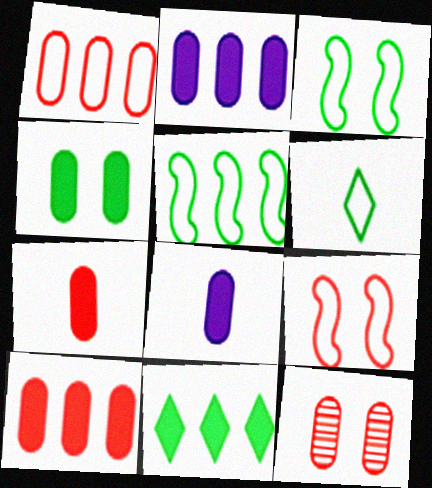[[1, 7, 12], 
[2, 4, 7], 
[4, 8, 10]]